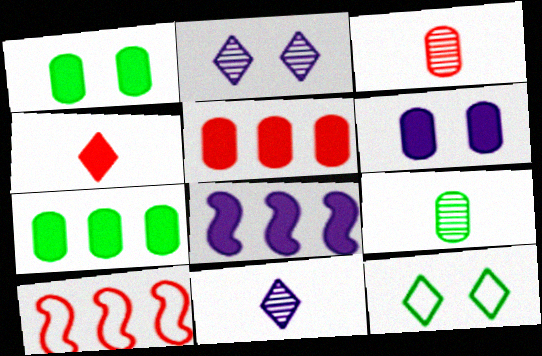[[1, 4, 8], 
[1, 10, 11], 
[3, 8, 12]]